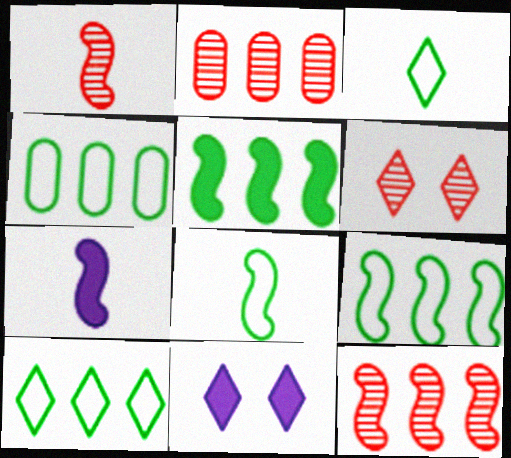[[1, 2, 6], 
[1, 4, 11], 
[1, 7, 8], 
[2, 8, 11], 
[4, 6, 7], 
[4, 9, 10]]